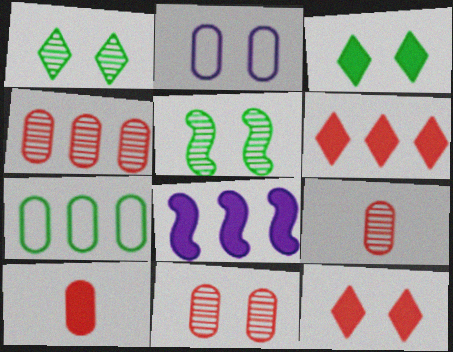[[2, 5, 12], 
[3, 8, 10], 
[4, 9, 11]]